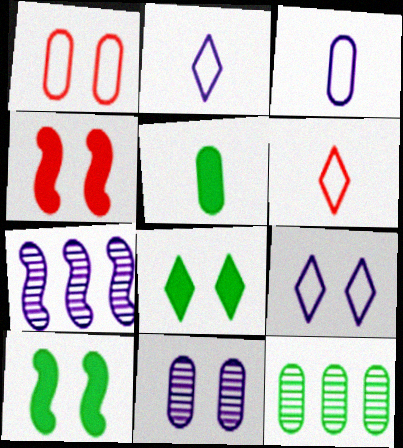[[2, 4, 12]]